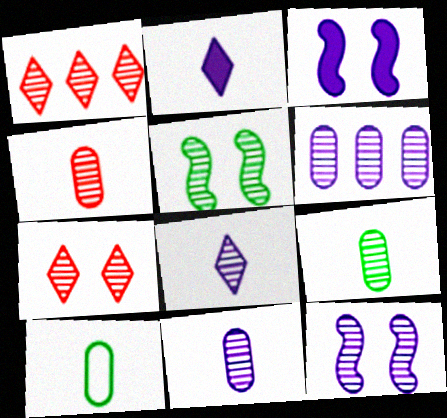[[1, 3, 10], 
[1, 5, 11], 
[1, 9, 12], 
[4, 9, 11], 
[6, 8, 12]]